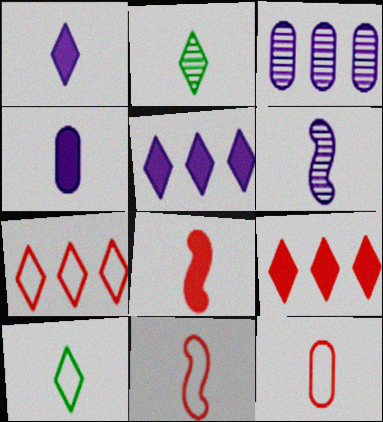[[2, 4, 11]]